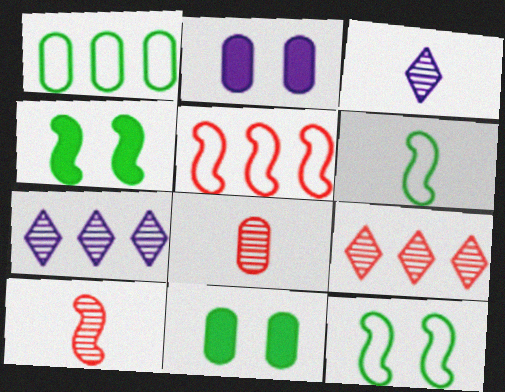[[1, 2, 8], 
[2, 6, 9], 
[3, 5, 11]]